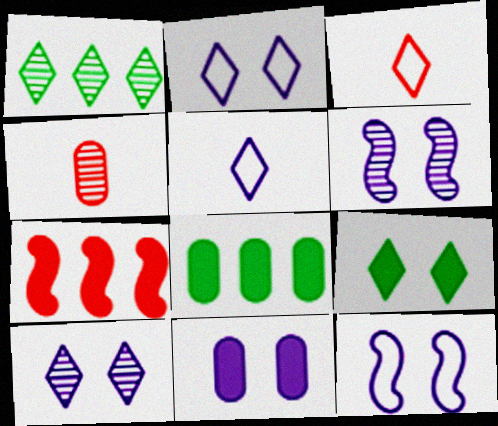[[1, 4, 6], 
[2, 6, 11], 
[3, 6, 8], 
[10, 11, 12]]